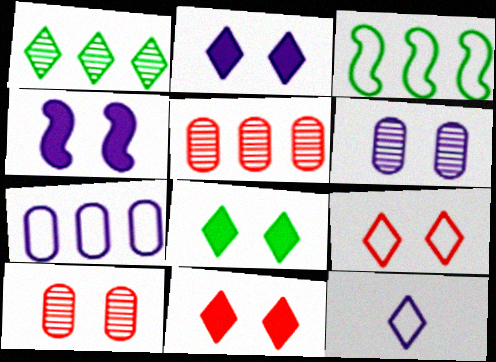[[1, 11, 12], 
[2, 8, 11]]